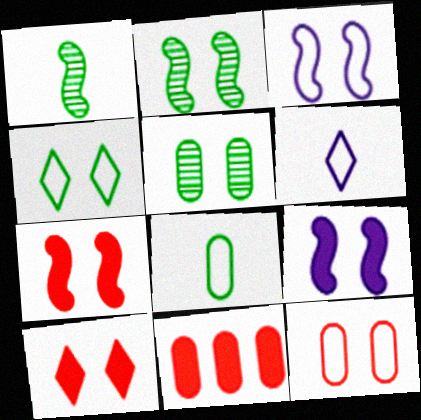[[2, 3, 7], 
[2, 6, 11], 
[3, 4, 12], 
[3, 5, 10]]